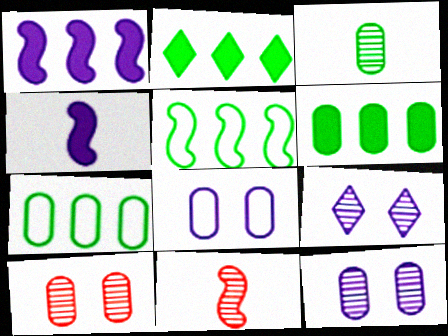[[2, 8, 11]]